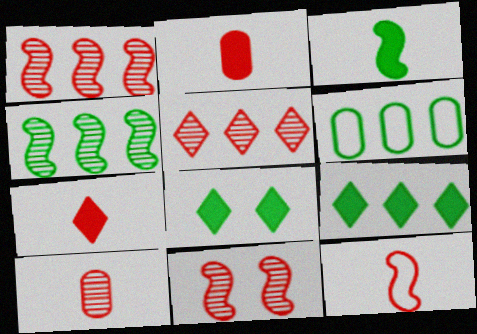[[4, 6, 9], 
[5, 10, 11], 
[7, 10, 12]]